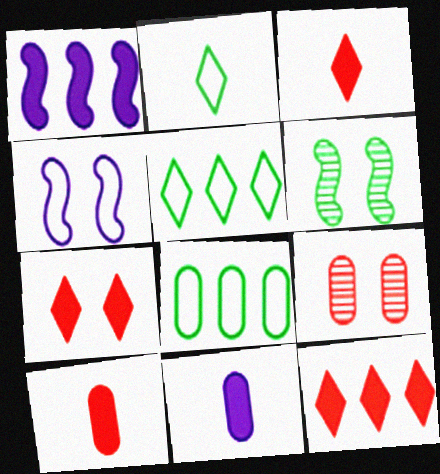[[1, 2, 9], 
[3, 7, 12], 
[8, 9, 11]]